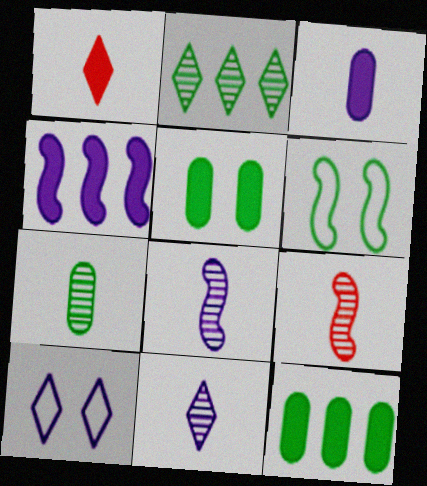[[1, 2, 10], 
[1, 4, 5], 
[4, 6, 9], 
[7, 9, 11], 
[9, 10, 12]]